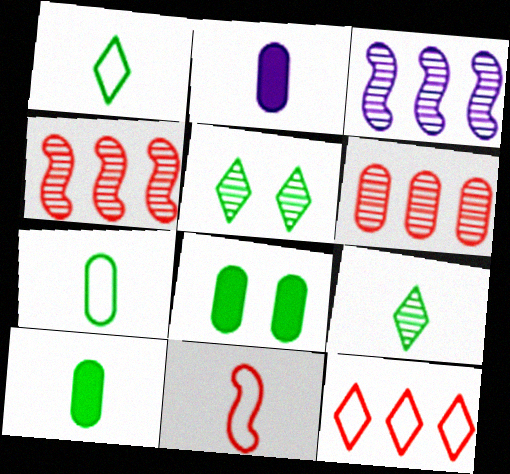[[2, 9, 11]]